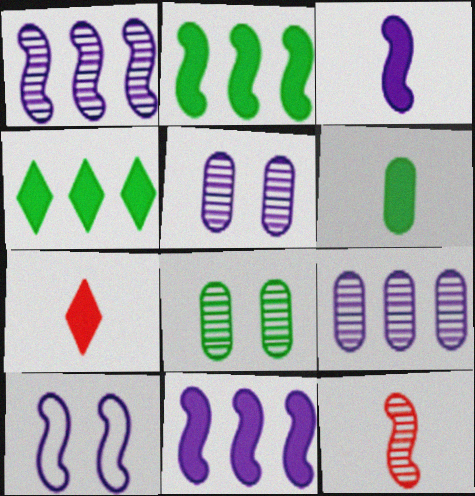[[1, 3, 10], 
[2, 10, 12], 
[3, 6, 7]]